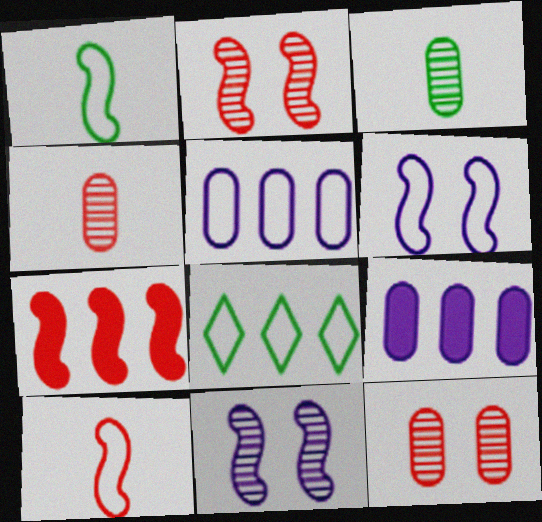[[1, 7, 11], 
[2, 7, 10]]